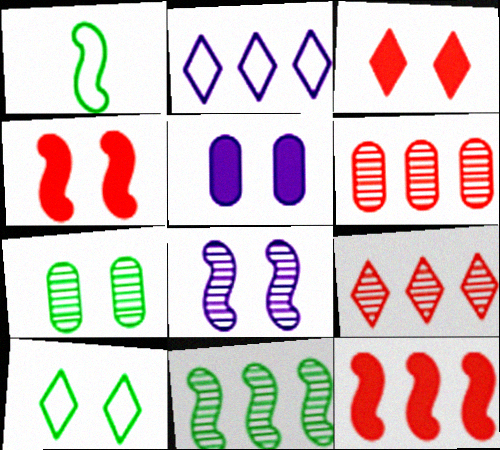[[1, 5, 9], 
[1, 8, 12]]